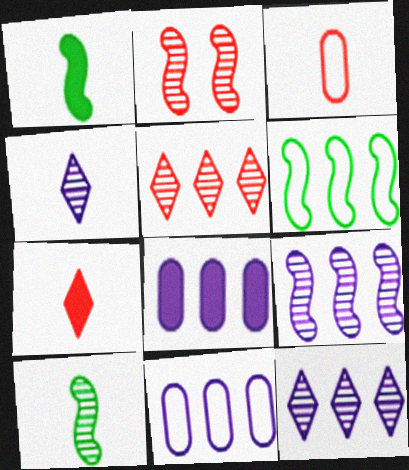[[1, 3, 4], 
[2, 9, 10], 
[5, 6, 8]]